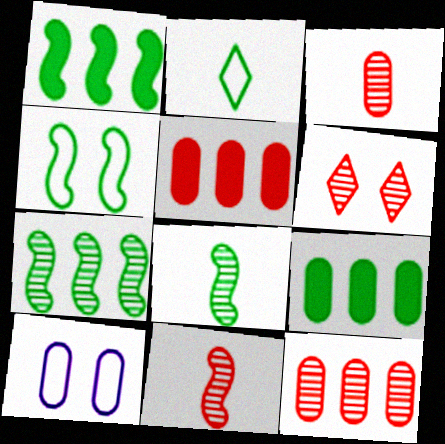[[1, 4, 8], 
[3, 9, 10], 
[6, 11, 12]]